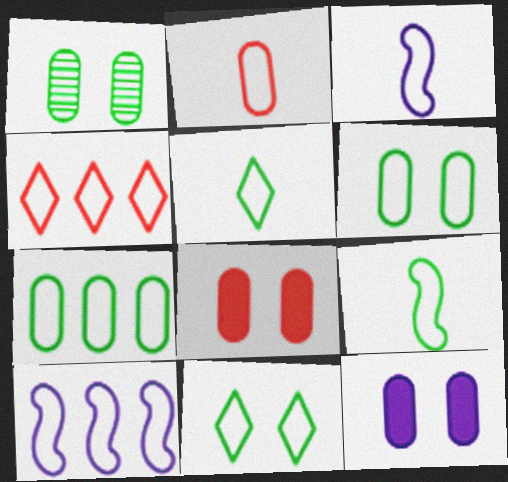[[2, 3, 5], 
[2, 10, 11], 
[3, 4, 6], 
[4, 7, 10], 
[7, 9, 11]]